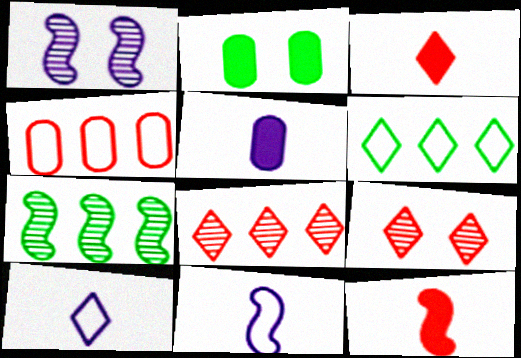[[2, 8, 11], 
[4, 9, 12]]